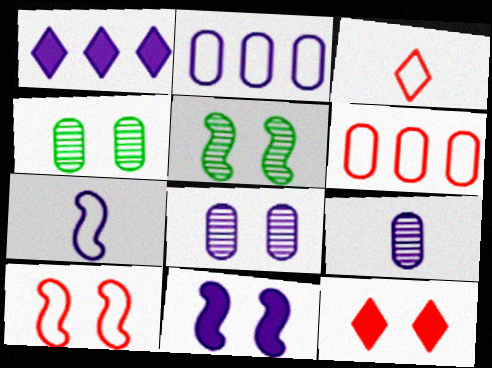[[1, 7, 8], 
[3, 6, 10], 
[5, 10, 11]]